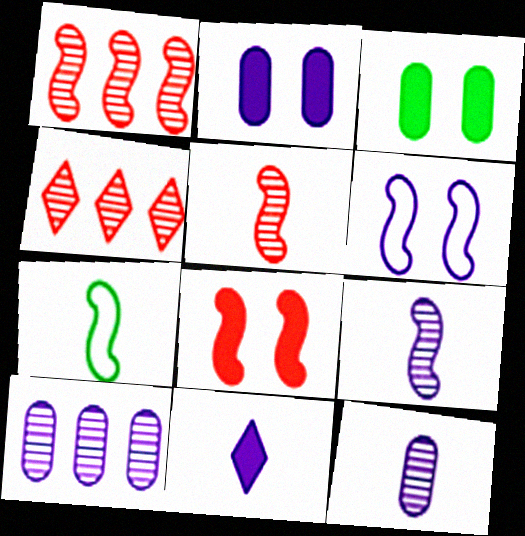[[2, 4, 7], 
[6, 10, 11]]